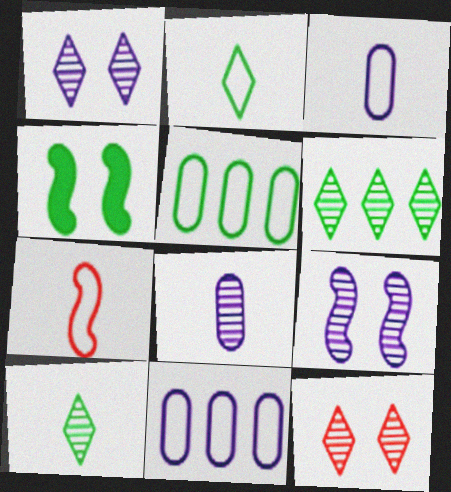[[2, 3, 7], 
[4, 5, 10]]